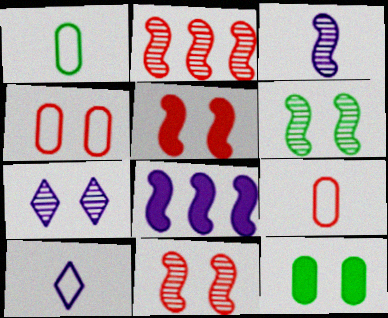[[2, 3, 6], 
[2, 10, 12]]